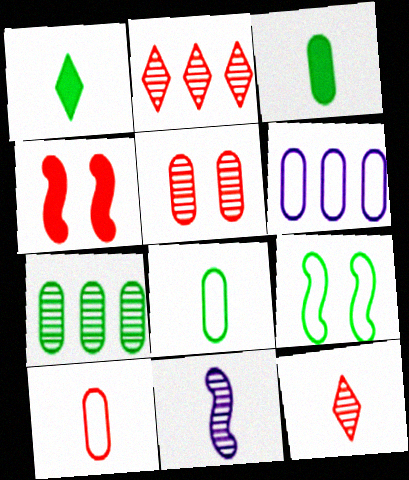[[1, 7, 9], 
[1, 10, 11], 
[2, 4, 10], 
[3, 5, 6]]